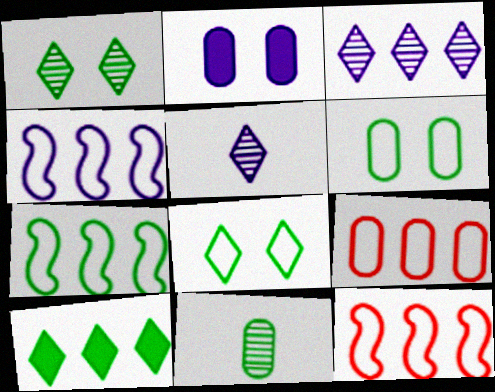[[2, 4, 5], 
[2, 9, 11], 
[4, 7, 12]]